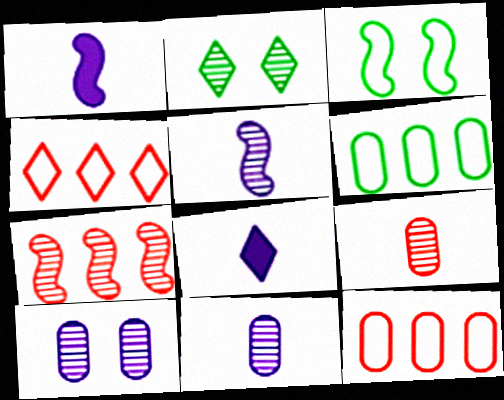[[1, 2, 12], 
[1, 3, 7], 
[2, 4, 8], 
[2, 7, 11]]